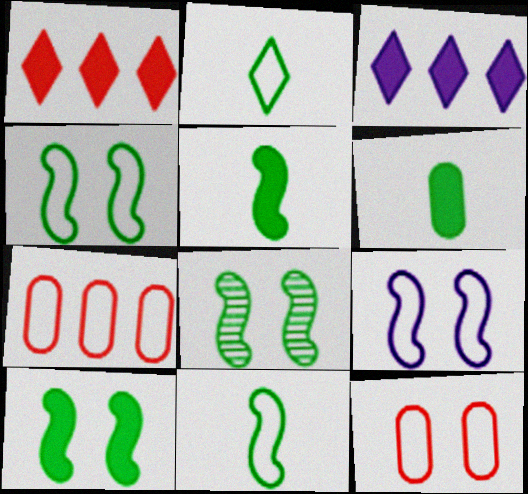[[2, 7, 9], 
[4, 8, 10]]